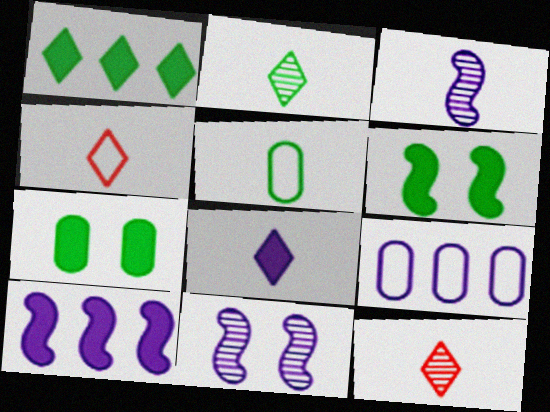[[2, 4, 8], 
[6, 9, 12], 
[8, 9, 11]]